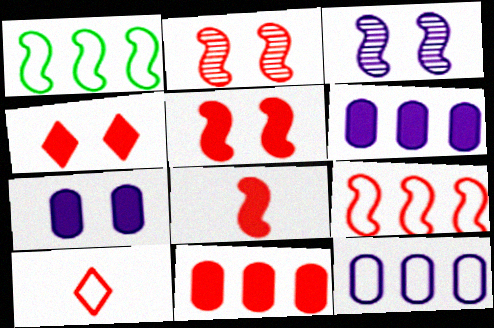[[1, 3, 8], 
[2, 8, 9], 
[2, 10, 11], 
[4, 8, 11]]